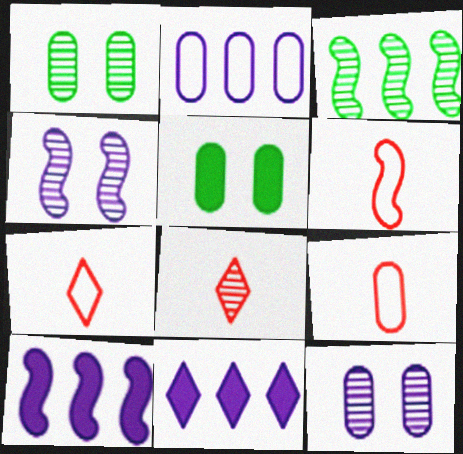[[1, 6, 11], 
[1, 7, 10], 
[3, 8, 12], 
[6, 7, 9]]